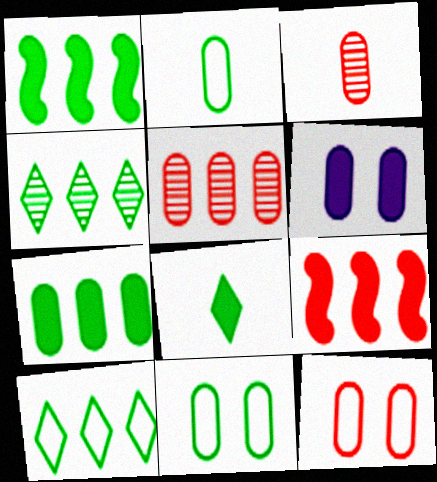[[2, 5, 6], 
[6, 8, 9]]